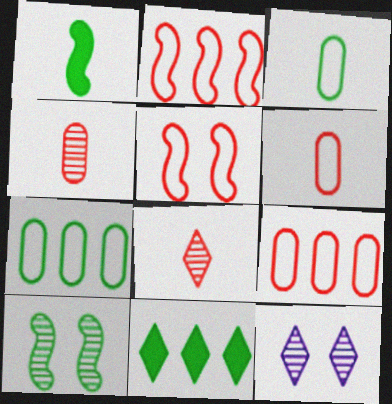[[1, 9, 12], 
[3, 10, 11]]